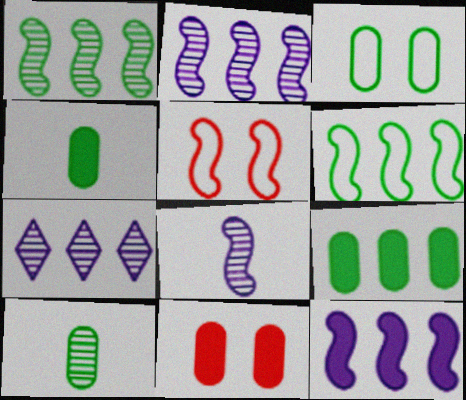[[3, 9, 10], 
[4, 5, 7]]